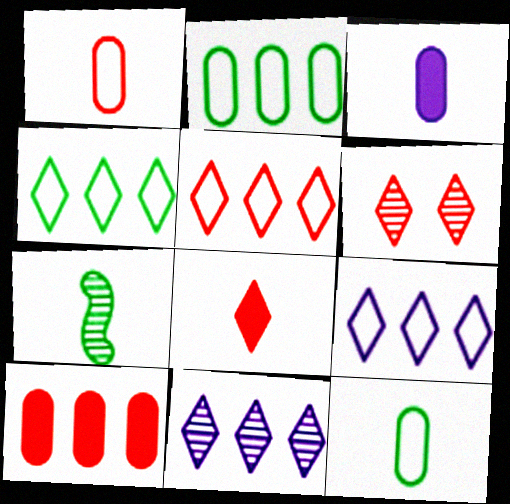[[4, 5, 9], 
[5, 6, 8]]